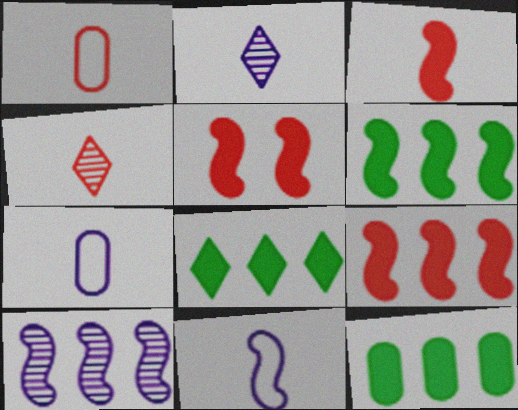[[1, 3, 4], 
[3, 5, 9], 
[6, 8, 12]]